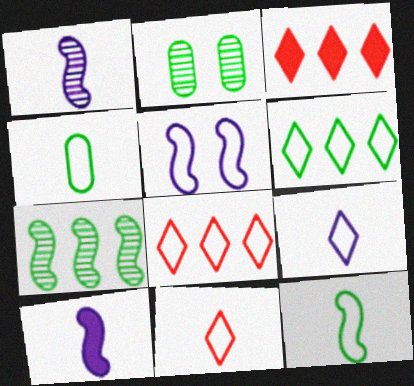[[2, 8, 10], 
[4, 5, 8]]